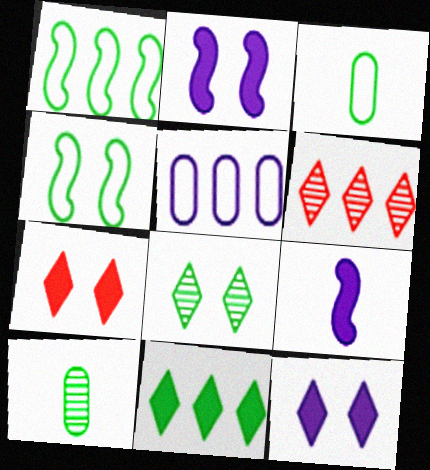[[2, 3, 6], 
[4, 10, 11]]